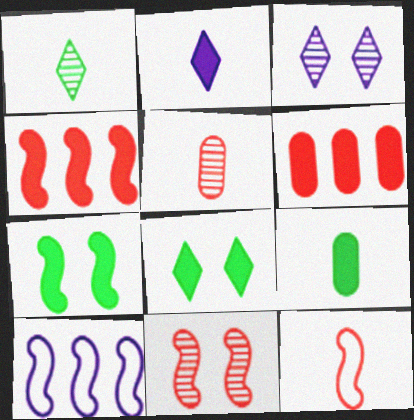[[2, 6, 7], 
[4, 11, 12], 
[5, 8, 10]]